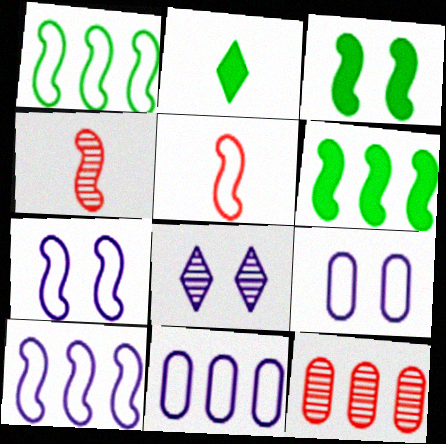[[1, 5, 7], 
[2, 7, 12], 
[3, 4, 10], 
[4, 6, 7]]